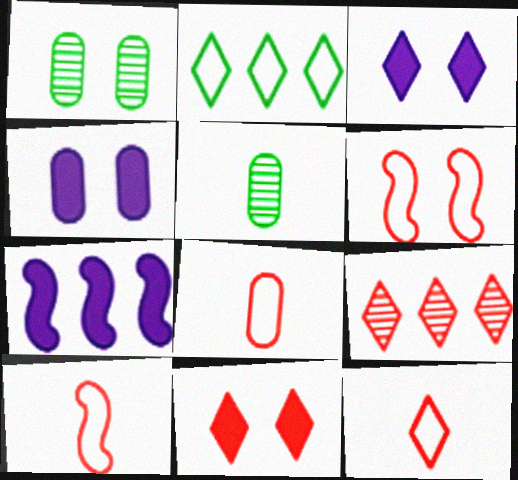[[1, 3, 6], 
[1, 7, 12], 
[8, 10, 12], 
[9, 11, 12]]